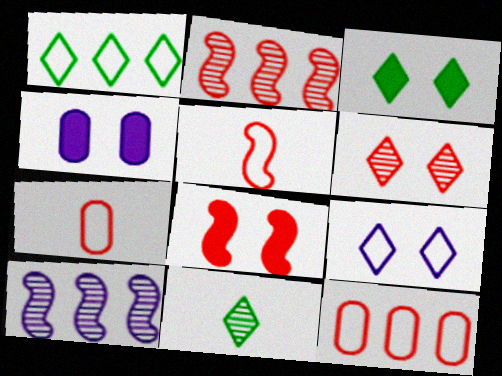[[1, 3, 11], 
[2, 5, 8], 
[3, 4, 8], 
[3, 6, 9], 
[3, 7, 10]]